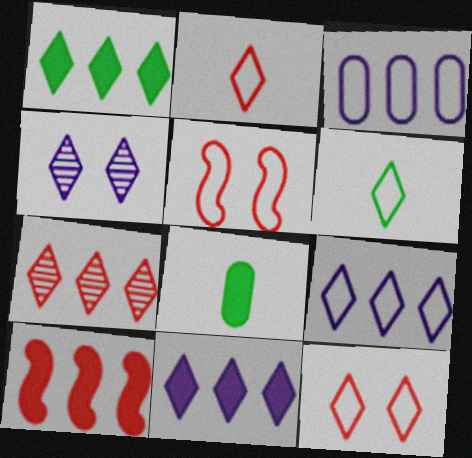[[1, 2, 4], 
[1, 7, 9], 
[3, 5, 6], 
[6, 9, 12]]